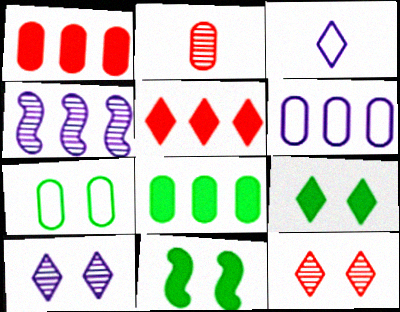[]